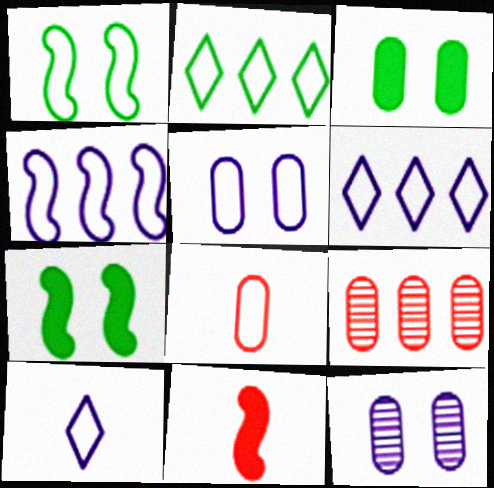[[1, 6, 8], 
[2, 11, 12], 
[4, 5, 10], 
[7, 9, 10]]